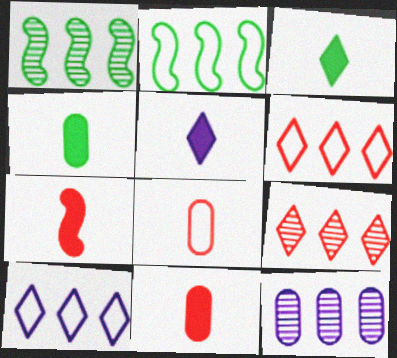[[1, 9, 12], 
[4, 5, 7]]